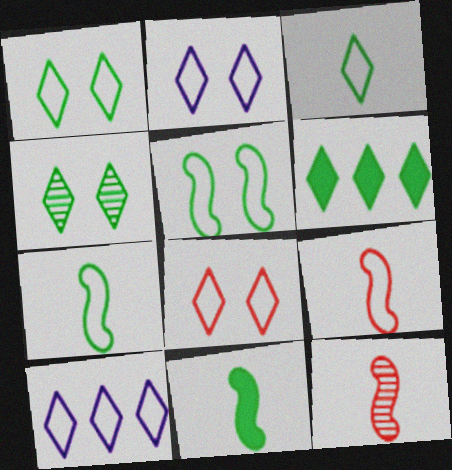[[1, 2, 8], 
[3, 4, 6], 
[3, 8, 10]]